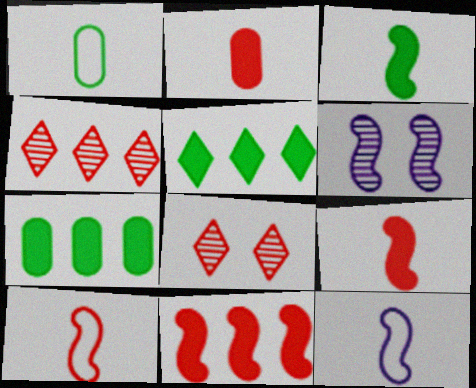[[7, 8, 12]]